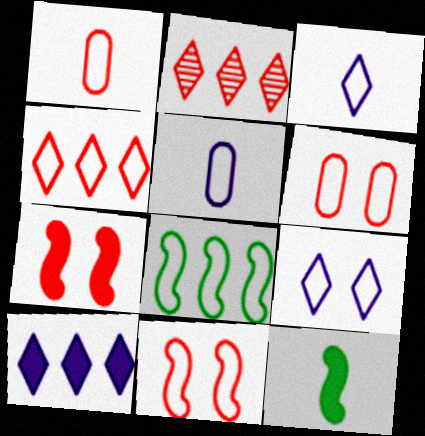[[1, 2, 7], 
[1, 4, 11], 
[1, 8, 9], 
[3, 6, 8]]